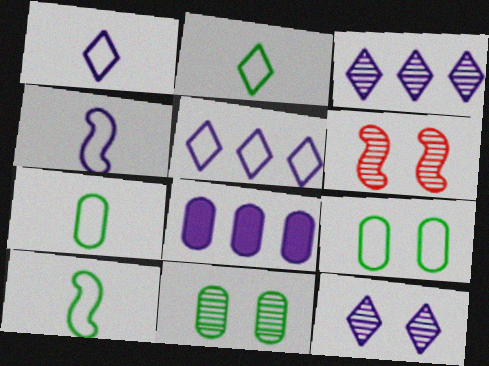[[2, 6, 8], 
[2, 7, 10], 
[4, 8, 12], 
[6, 11, 12]]